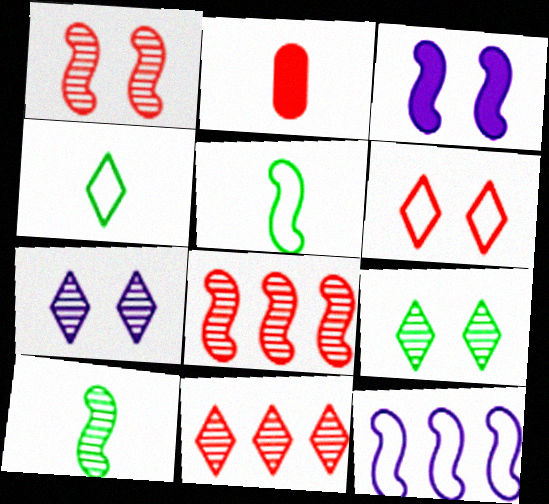[[2, 6, 8], 
[2, 9, 12], 
[3, 5, 8]]